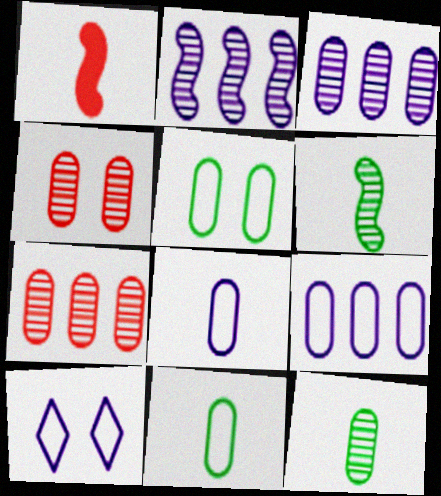[[3, 4, 12]]